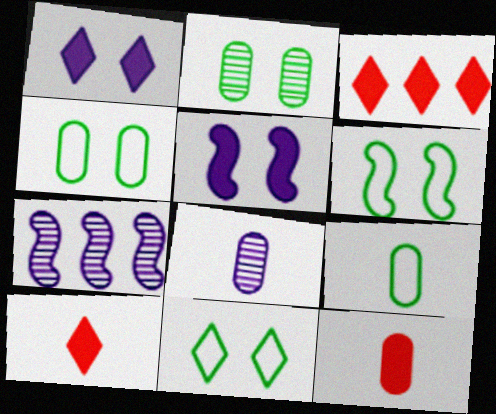[[3, 6, 8], 
[4, 6, 11], 
[4, 7, 10], 
[7, 11, 12], 
[8, 9, 12]]